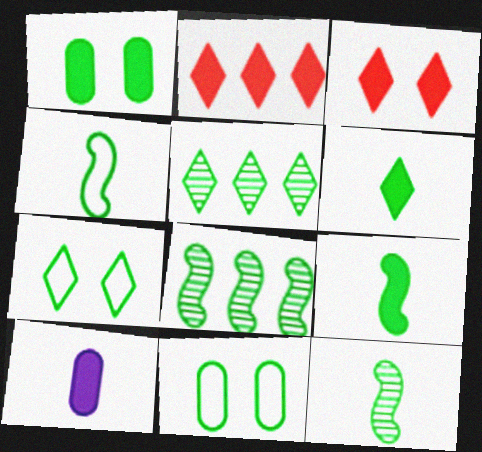[[1, 4, 5], 
[4, 9, 12], 
[5, 6, 7], 
[5, 9, 11], 
[6, 8, 11]]